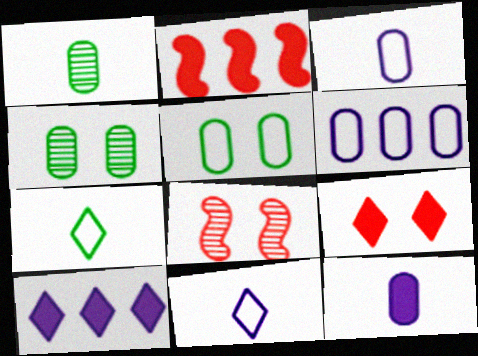[[2, 4, 11]]